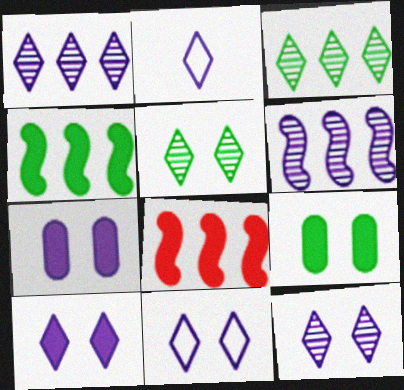[[1, 2, 10], 
[2, 6, 7], 
[10, 11, 12]]